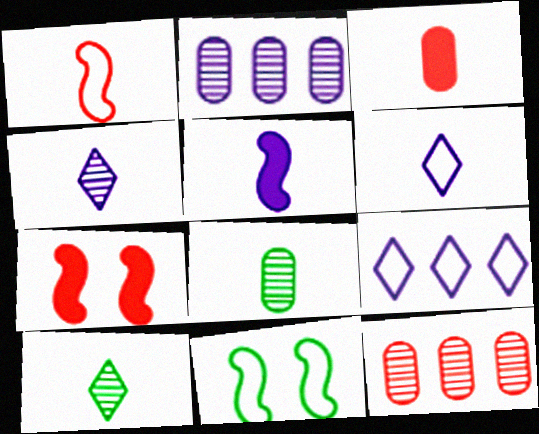[[7, 8, 9]]